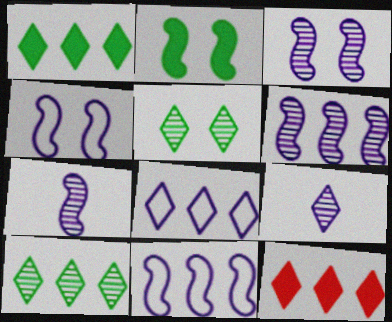[[3, 6, 7], 
[8, 10, 12]]